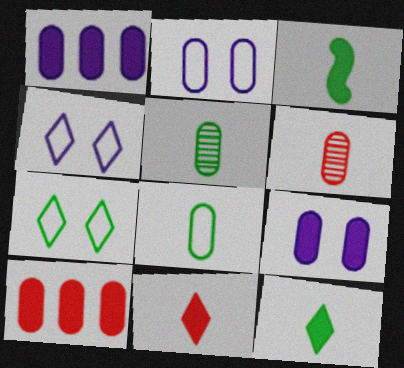[[2, 5, 10]]